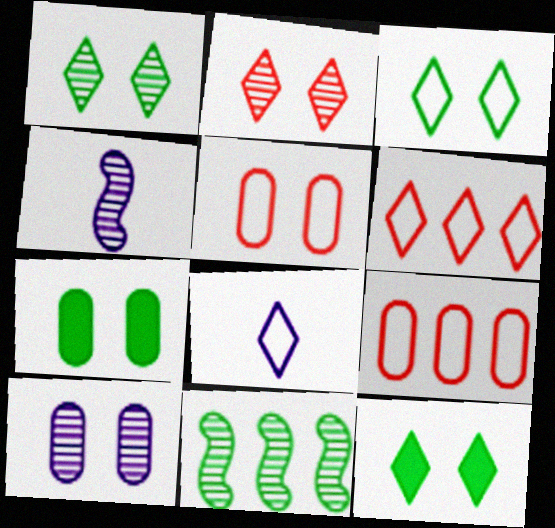[[1, 3, 12], 
[3, 6, 8], 
[4, 6, 7], 
[4, 9, 12], 
[5, 7, 10]]